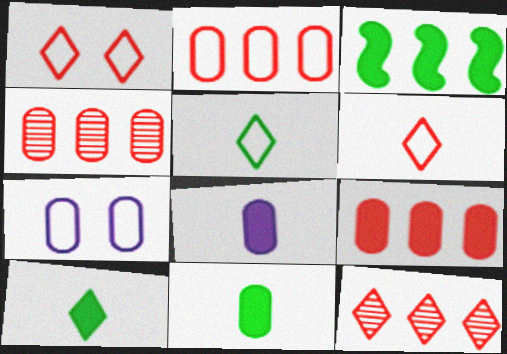[[2, 4, 9], 
[4, 7, 11]]